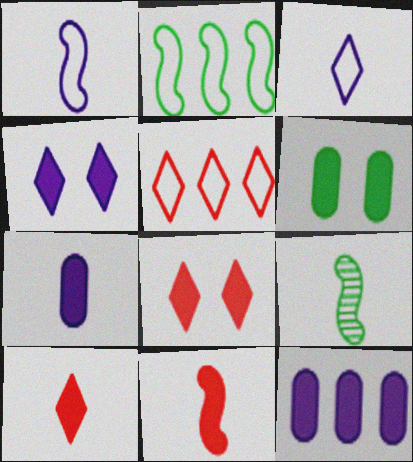[[1, 9, 11]]